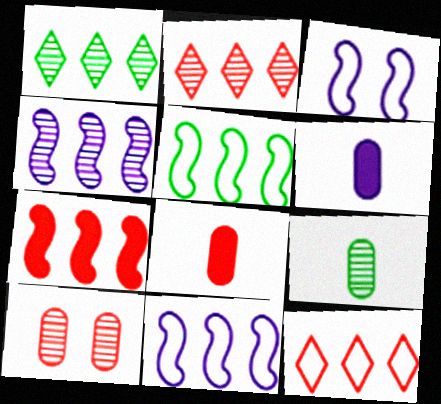[[1, 3, 8], 
[4, 5, 7]]